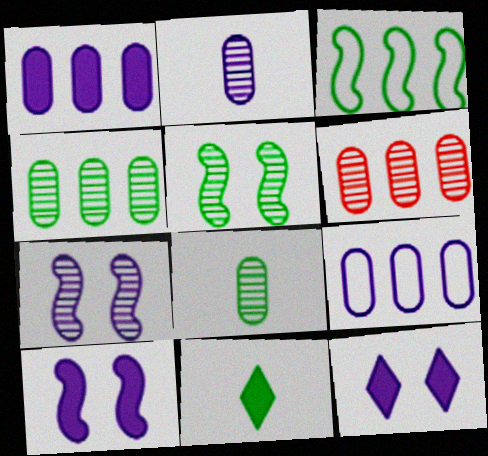[]